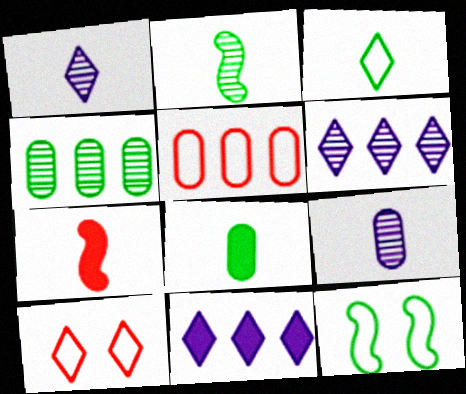[[2, 3, 8], 
[3, 7, 9]]